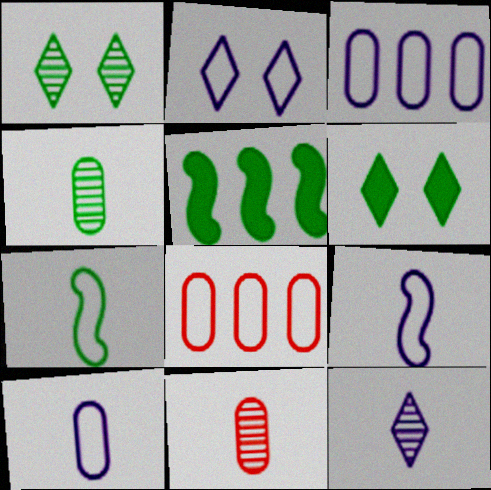[[2, 3, 9], 
[2, 5, 11], 
[2, 7, 8]]